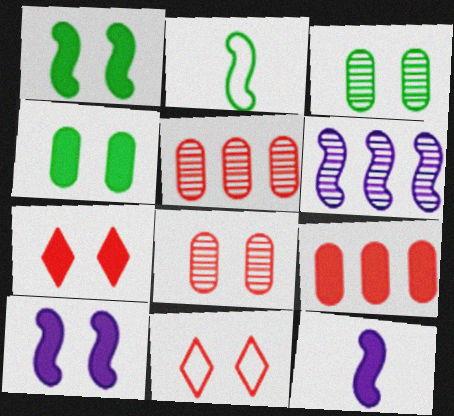[[3, 10, 11], 
[4, 7, 10]]